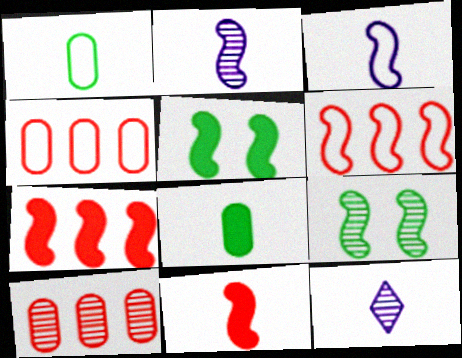[[1, 11, 12], 
[2, 5, 6], 
[3, 7, 9], 
[4, 5, 12], 
[9, 10, 12]]